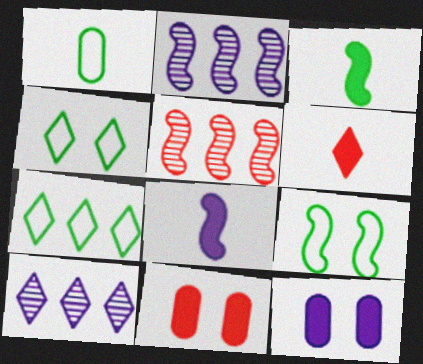[[1, 7, 9], 
[4, 6, 10], 
[5, 8, 9]]